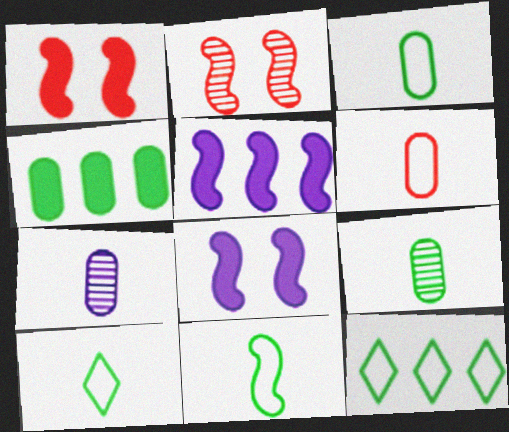[[1, 7, 12], 
[2, 5, 11], 
[3, 10, 11]]